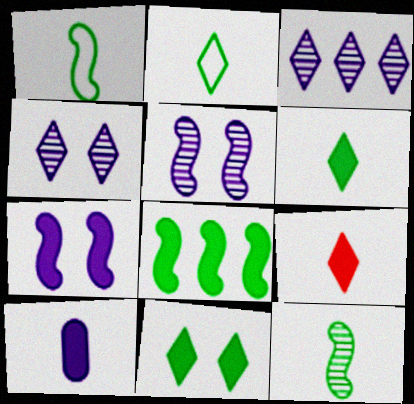[]